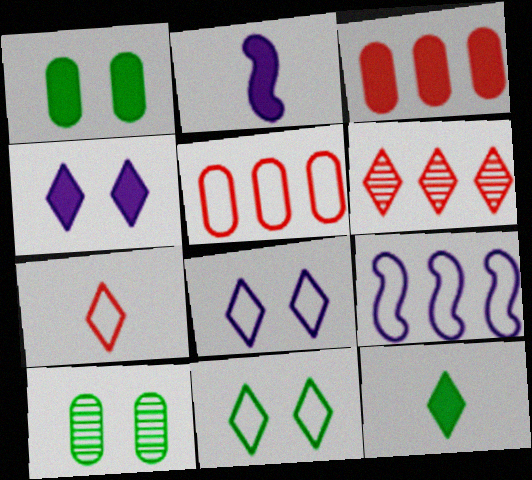[[6, 8, 12]]